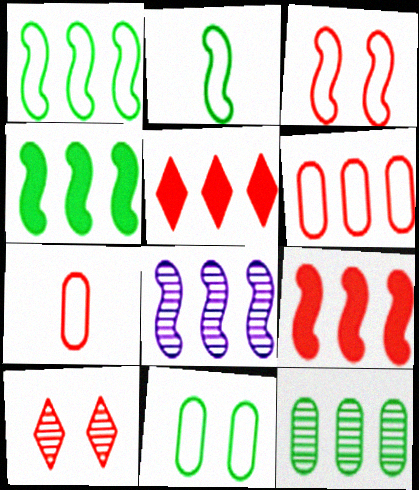[[1, 8, 9], 
[7, 9, 10]]